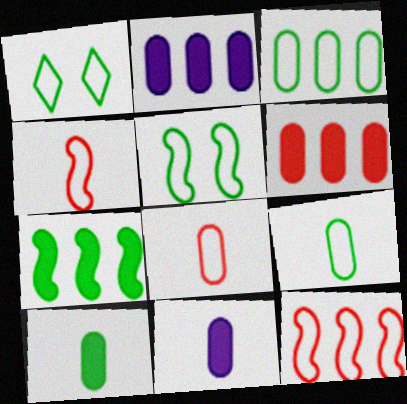[]